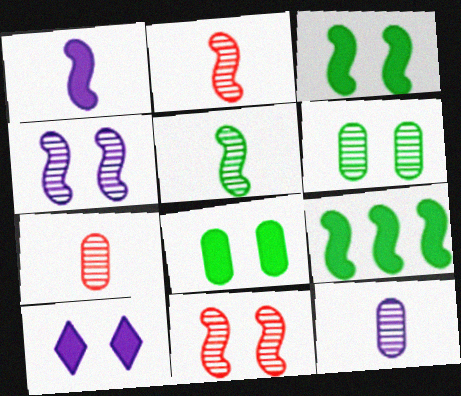[]